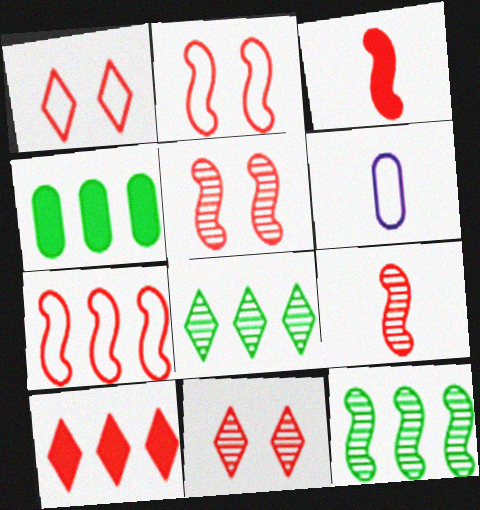[[3, 5, 7]]